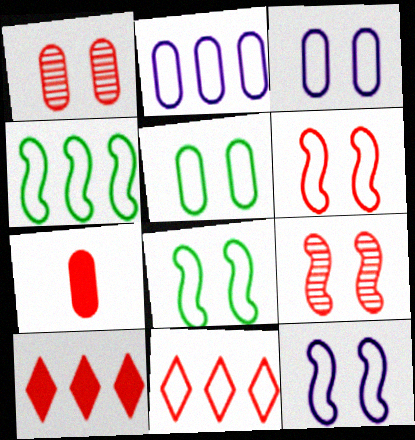[[2, 4, 11], 
[6, 8, 12], 
[7, 9, 11]]